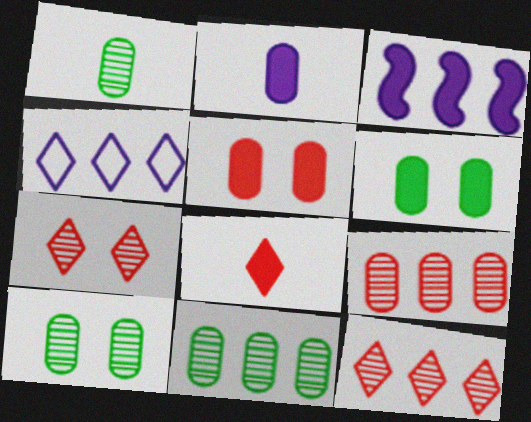[[1, 10, 11], 
[3, 6, 8]]